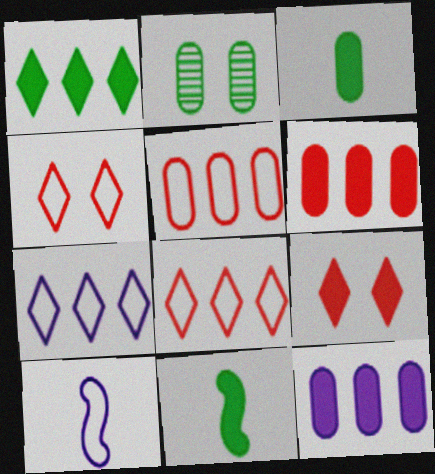[[9, 11, 12]]